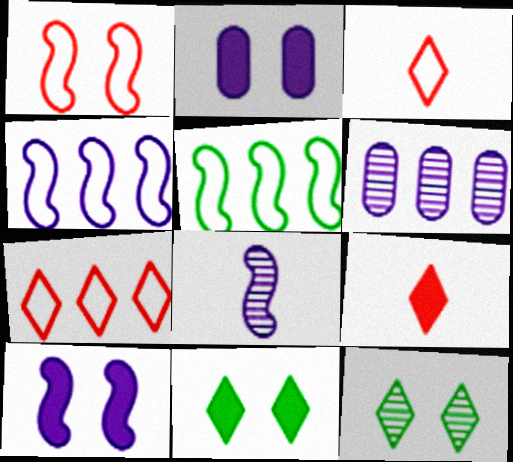[[1, 2, 12], 
[4, 8, 10]]